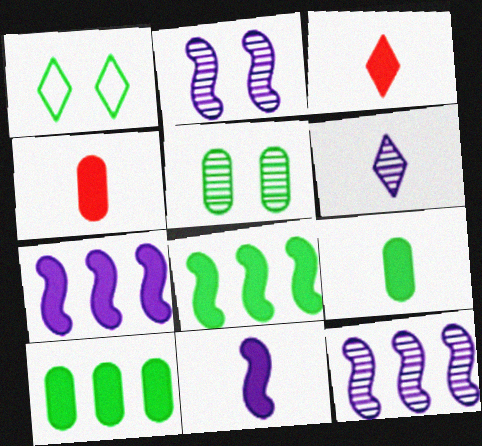[[1, 4, 12], 
[3, 9, 11]]